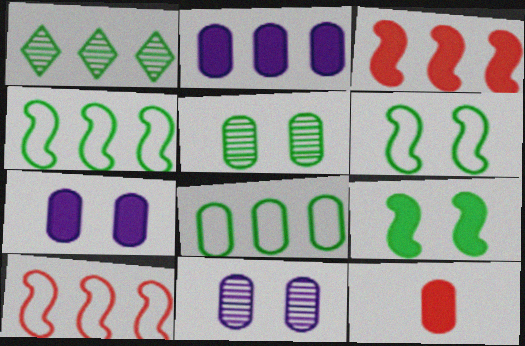[[1, 2, 10], 
[8, 11, 12]]